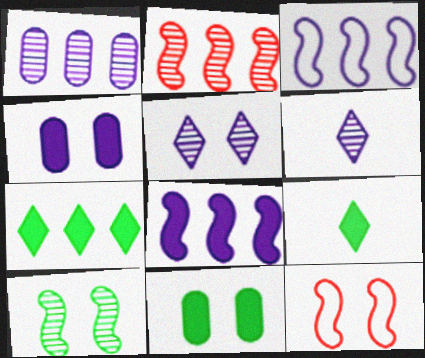[[1, 9, 12], 
[3, 4, 6], 
[5, 11, 12]]